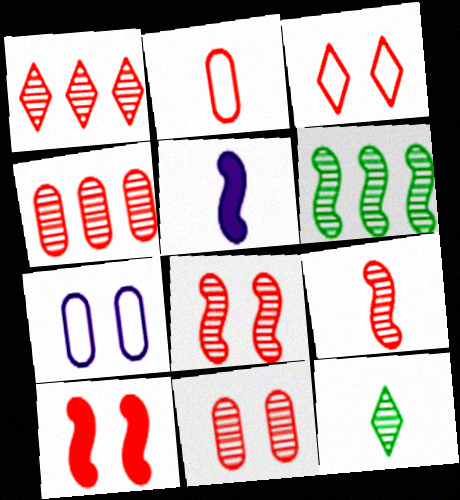[[1, 2, 10], 
[1, 9, 11], 
[2, 5, 12], 
[3, 10, 11]]